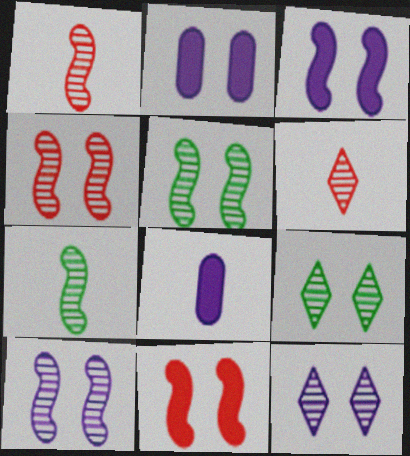[[4, 5, 10]]